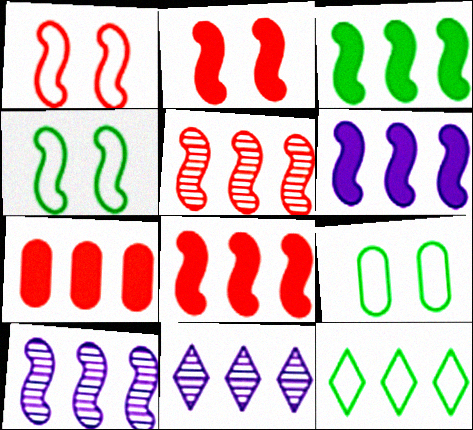[[3, 6, 8], 
[7, 10, 12]]